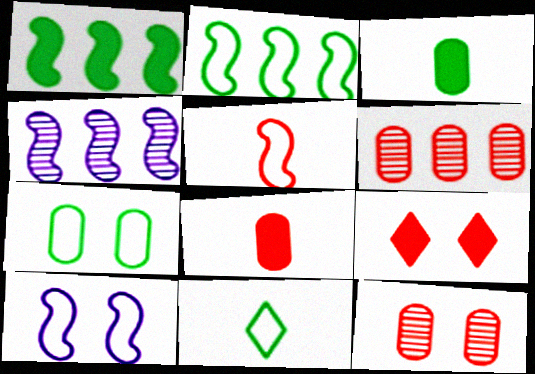[[2, 5, 10], 
[2, 7, 11], 
[5, 6, 9]]